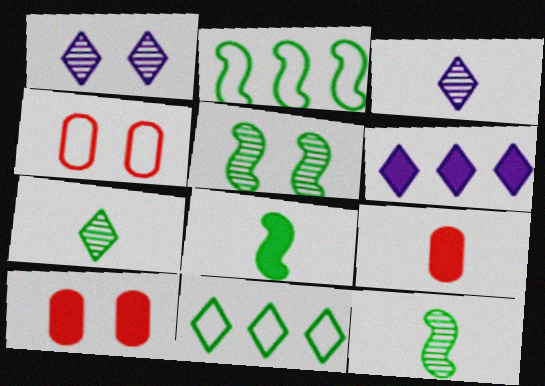[[1, 2, 9], 
[2, 3, 10], 
[2, 5, 8], 
[4, 6, 12], 
[6, 8, 10]]